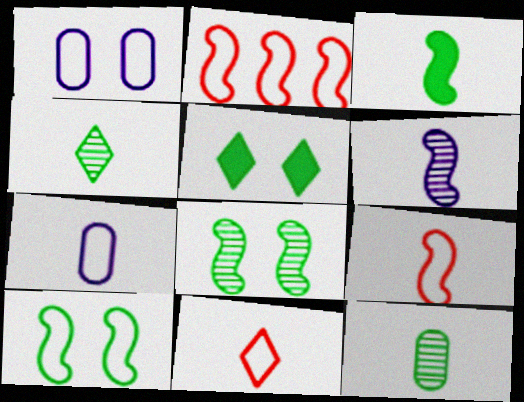[[3, 6, 9]]